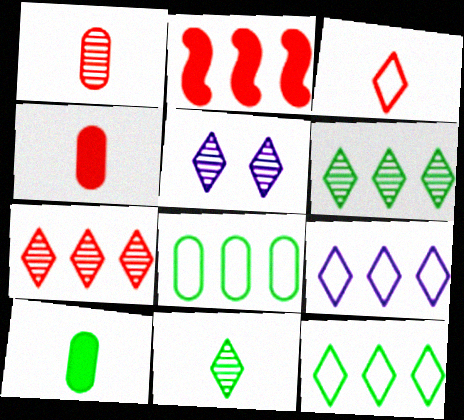[[5, 7, 11]]